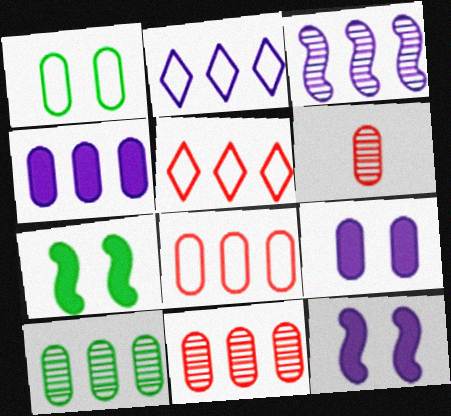[[1, 4, 6], 
[2, 3, 4], 
[2, 6, 7], 
[4, 8, 10]]